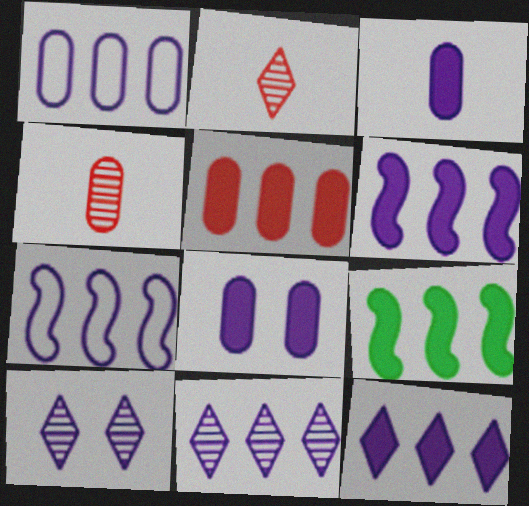[[1, 6, 11], 
[3, 7, 10], 
[5, 9, 12]]